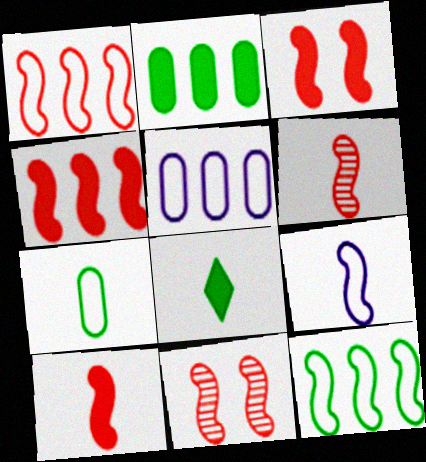[[1, 3, 6], 
[1, 10, 11], 
[3, 4, 10], 
[5, 8, 11]]